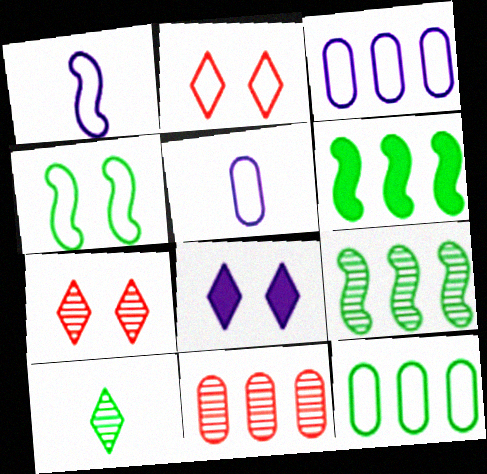[[1, 2, 12], 
[5, 6, 7]]